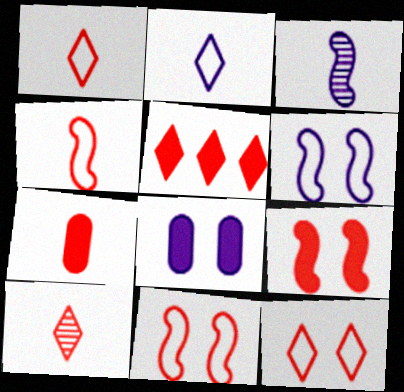[[4, 7, 10], 
[5, 7, 9], 
[5, 10, 12]]